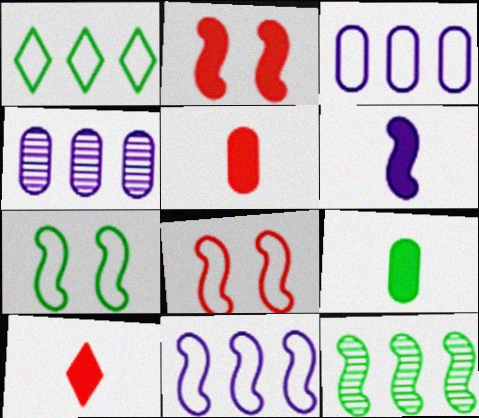[[4, 7, 10], 
[6, 8, 12], 
[6, 9, 10]]